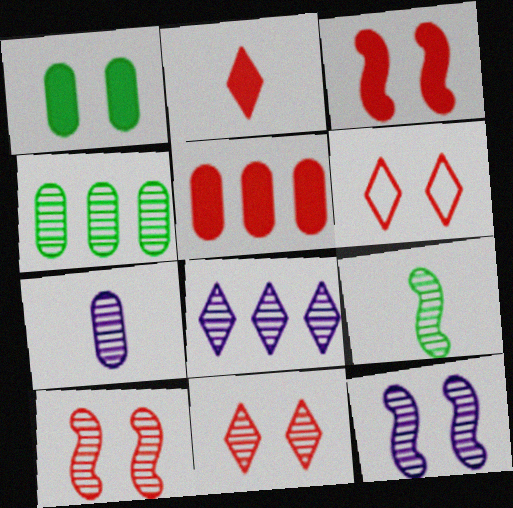[[1, 6, 12], 
[2, 3, 5], 
[7, 8, 12]]